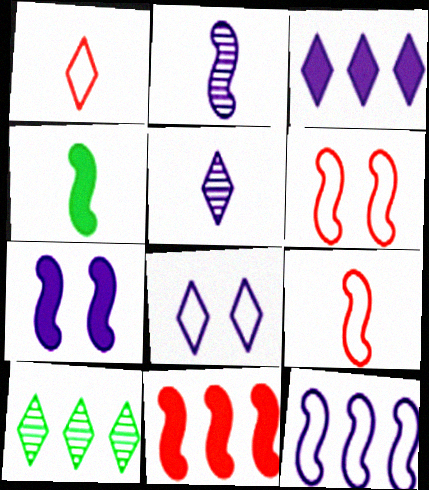[[2, 4, 9], 
[2, 7, 12], 
[3, 5, 8], 
[4, 7, 11]]